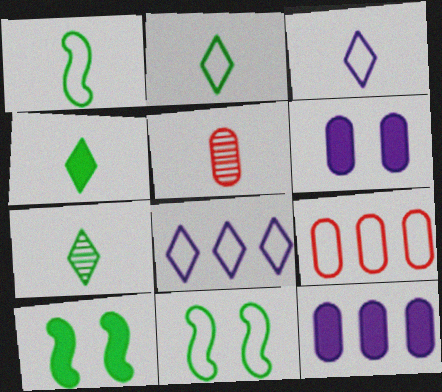[[2, 4, 7], 
[3, 9, 11], 
[5, 8, 10]]